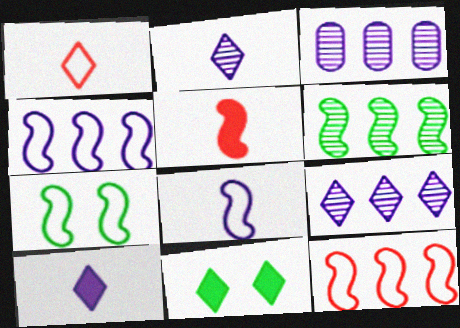[[1, 9, 11], 
[7, 8, 12]]